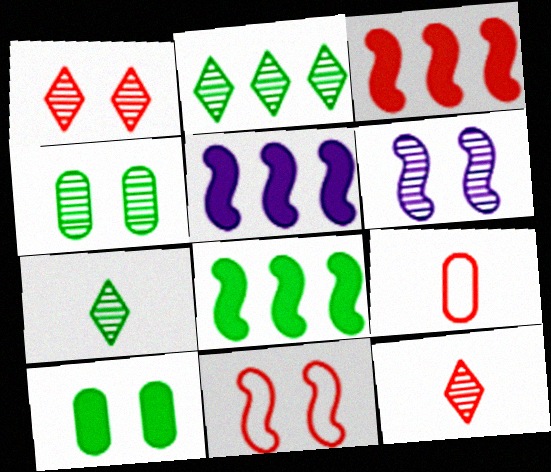[[1, 3, 9], 
[1, 4, 6], 
[3, 5, 8]]